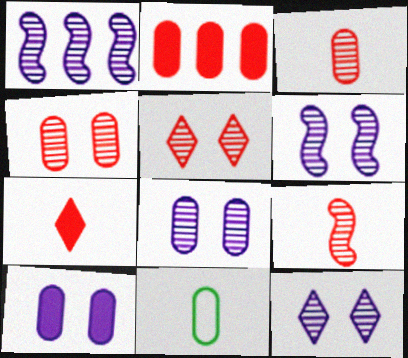[[2, 8, 11], 
[6, 8, 12]]